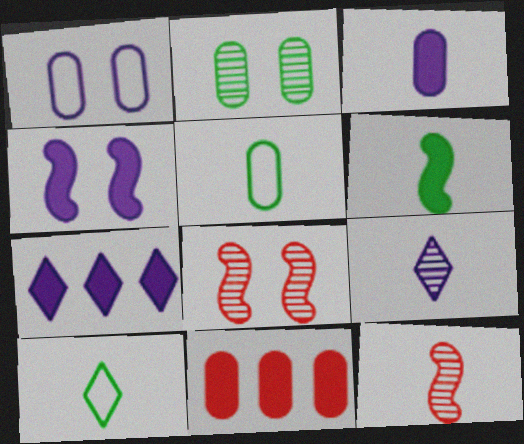[[3, 4, 7], 
[3, 10, 12], 
[5, 7, 8]]